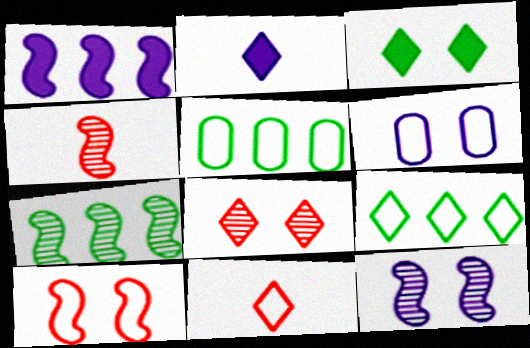[[2, 8, 9], 
[4, 7, 12]]